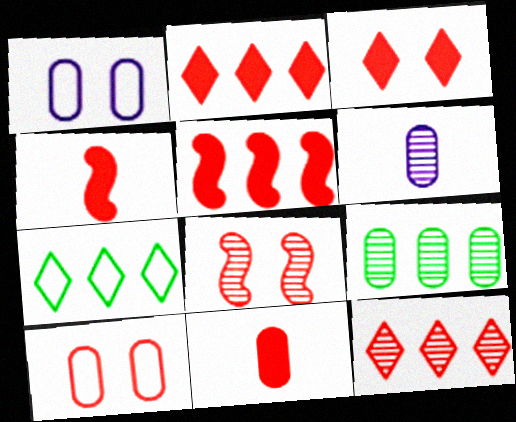[[1, 9, 11], 
[3, 5, 11], 
[3, 8, 10], 
[4, 10, 12]]